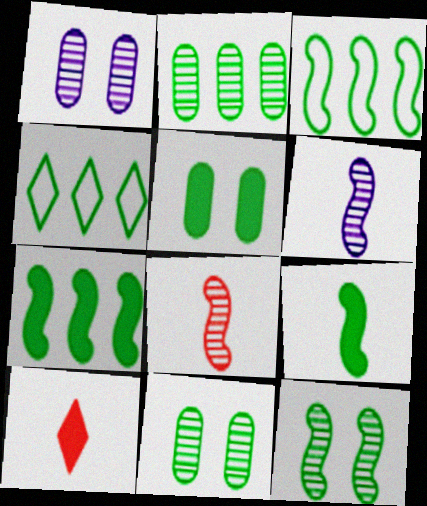[[1, 3, 10], 
[2, 4, 7], 
[3, 9, 12], 
[4, 9, 11]]